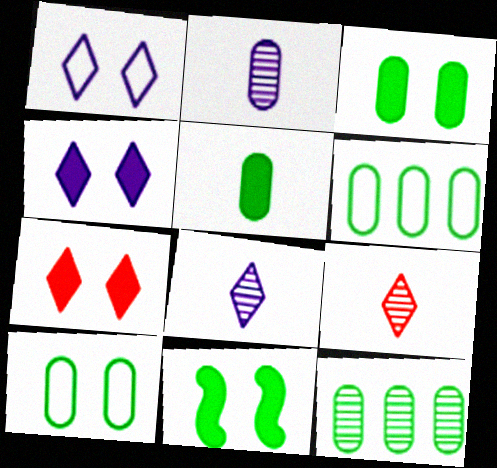[[5, 10, 12]]